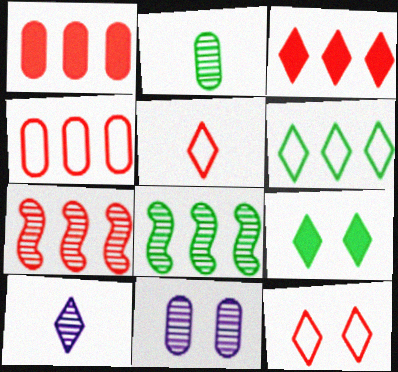[[3, 4, 7]]